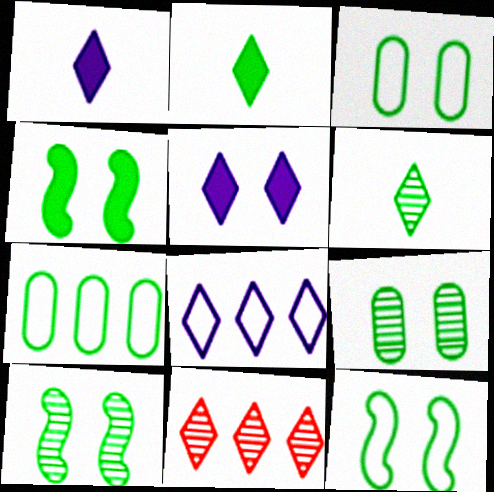[[2, 7, 10], 
[4, 6, 7], 
[4, 10, 12]]